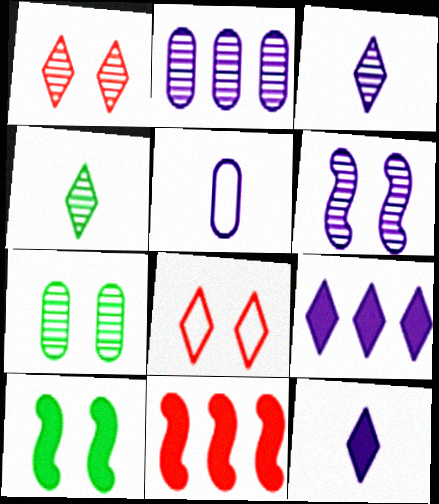[[1, 6, 7], 
[2, 3, 6], 
[4, 8, 9], 
[5, 6, 9]]